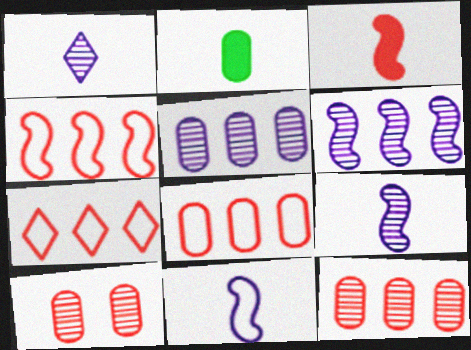[[3, 7, 10], 
[4, 7, 8]]